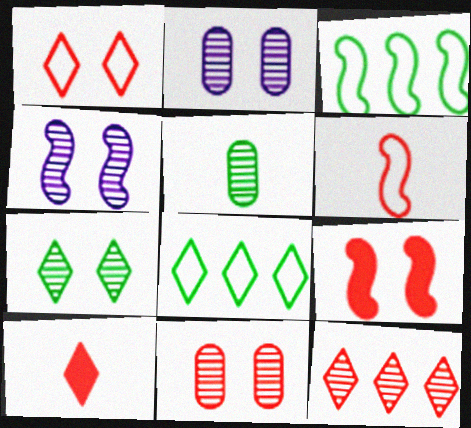[[1, 9, 11], 
[1, 10, 12], 
[2, 3, 10], 
[4, 5, 12], 
[4, 7, 11]]